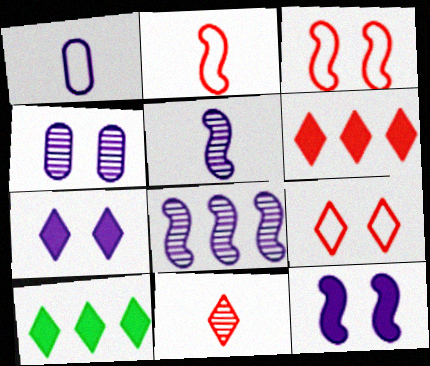[[1, 7, 8], 
[2, 4, 10], 
[6, 9, 11]]